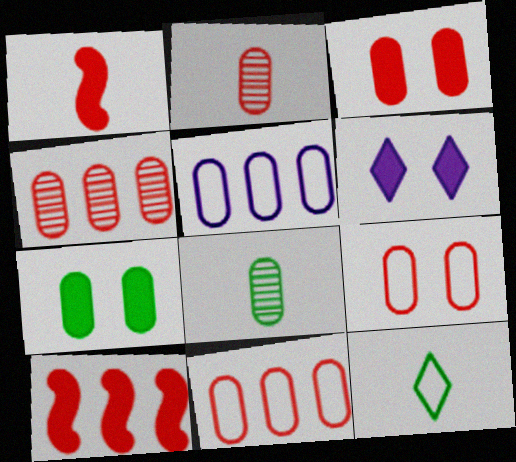[[2, 3, 11], 
[2, 5, 7], 
[3, 5, 8]]